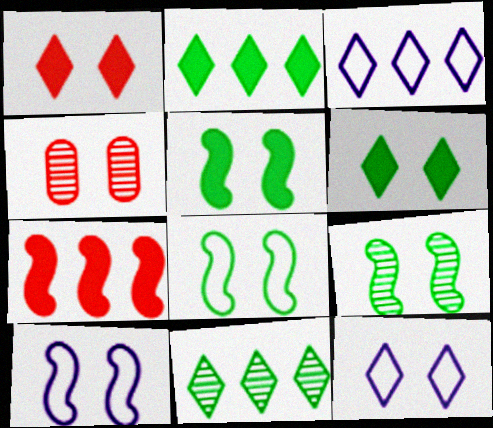[[4, 5, 12], 
[4, 6, 10], 
[5, 8, 9]]